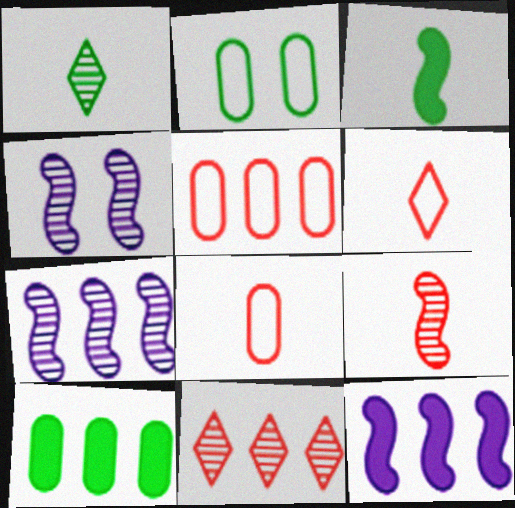[[4, 6, 10]]